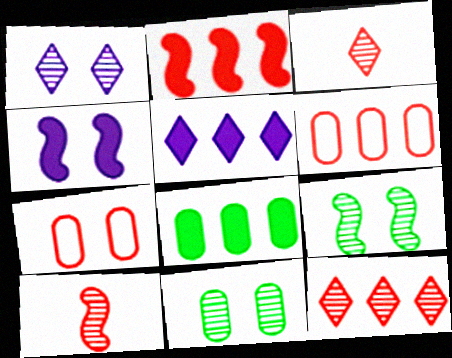[[2, 3, 7], 
[2, 5, 8], 
[2, 6, 12]]